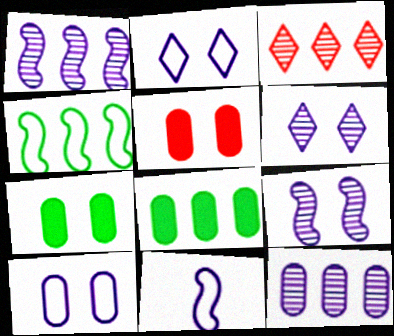[[3, 7, 11]]